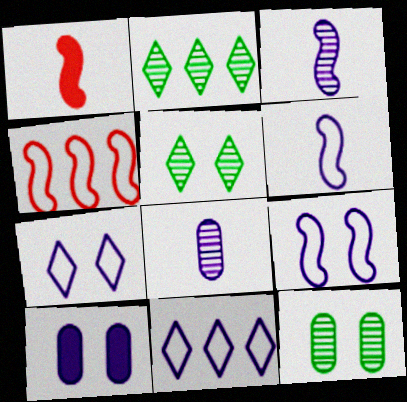[[1, 11, 12], 
[3, 10, 11]]